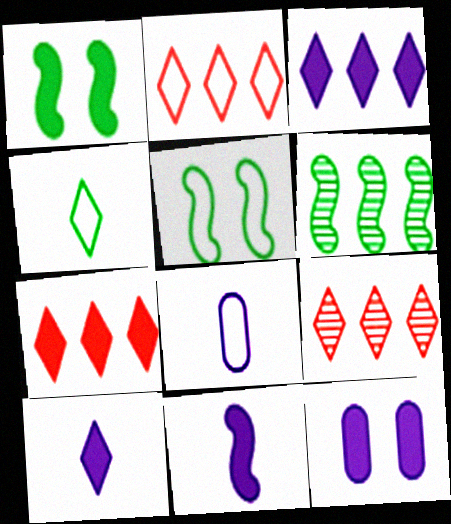[[1, 8, 9], 
[2, 5, 8], 
[2, 7, 9], 
[3, 11, 12]]